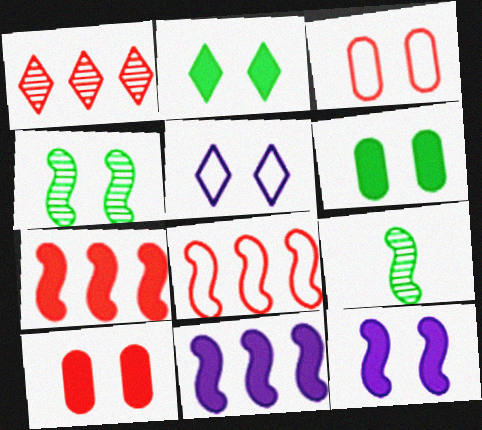[[2, 10, 12], 
[4, 5, 10], 
[8, 9, 12]]